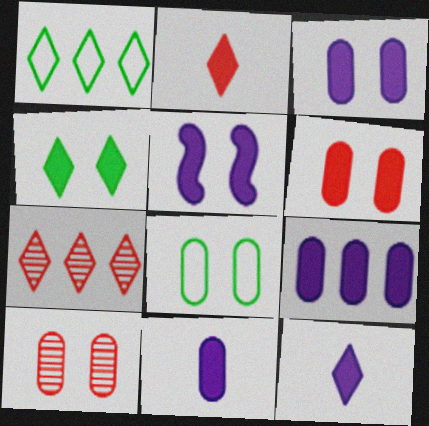[[3, 8, 10], 
[3, 9, 11], 
[4, 5, 6], 
[5, 9, 12]]